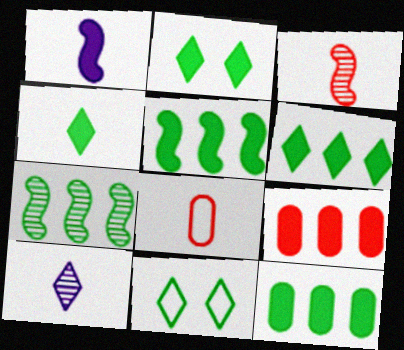[[1, 2, 9], 
[2, 4, 6], 
[5, 6, 12]]